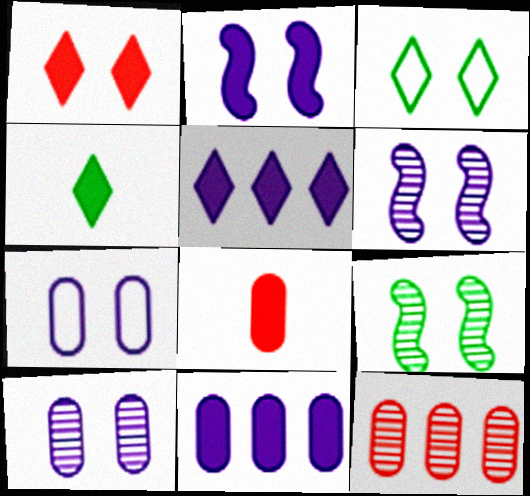[[1, 4, 5], 
[1, 7, 9]]